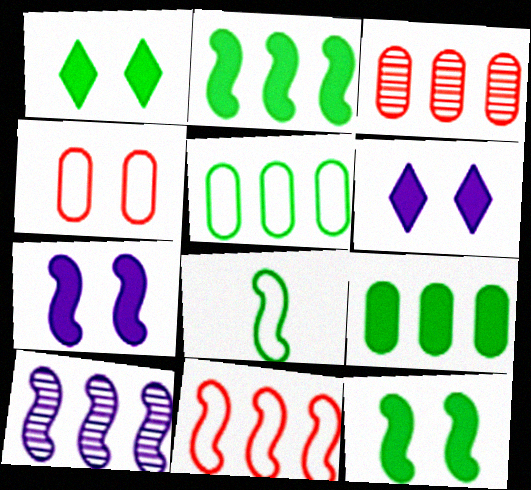[[2, 10, 11], 
[3, 6, 8]]